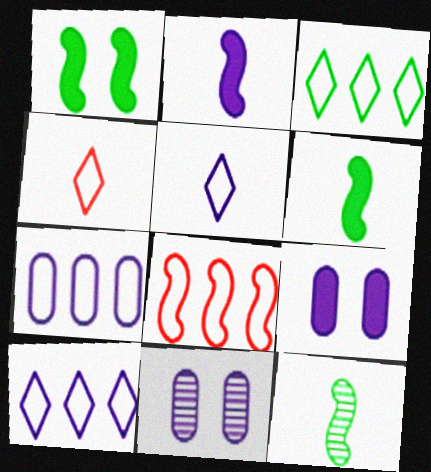[[2, 10, 11], 
[3, 7, 8]]